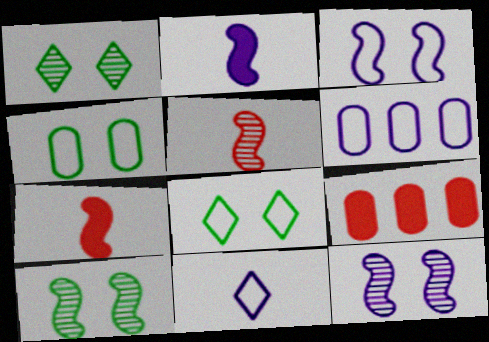[[1, 6, 7], 
[3, 6, 11], 
[9, 10, 11]]